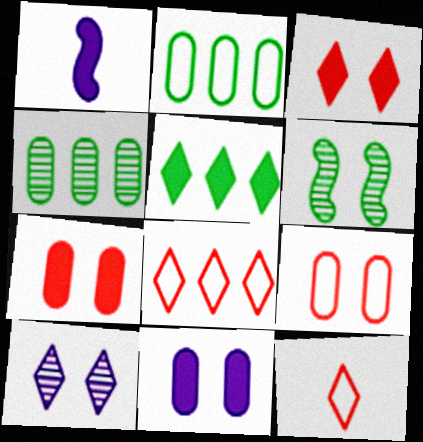[[1, 5, 7], 
[5, 10, 12]]